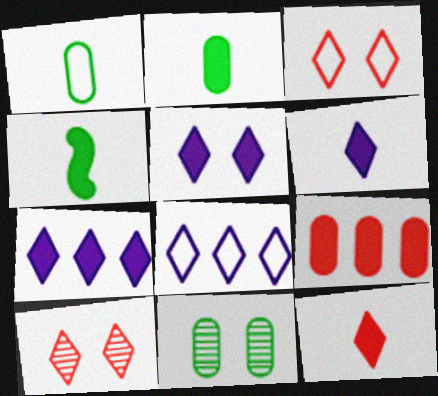[[4, 5, 9], 
[5, 6, 7]]